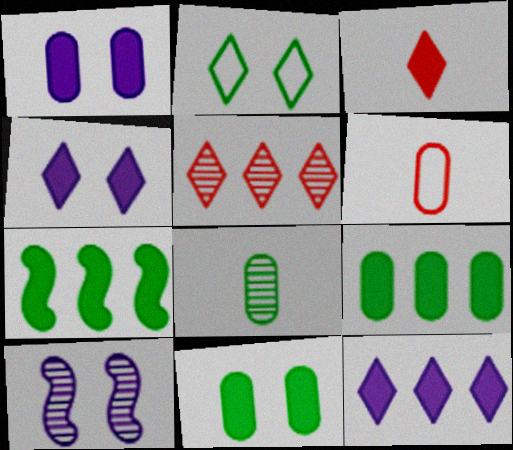[[1, 3, 7], 
[2, 7, 8], 
[5, 8, 10]]